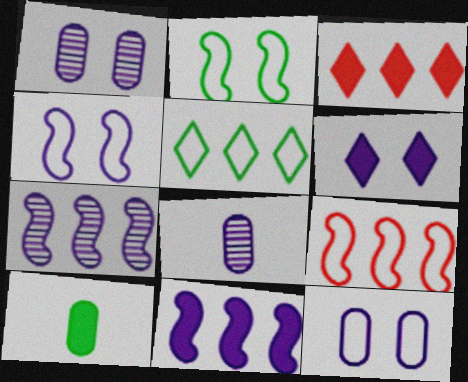[[1, 4, 6], 
[2, 3, 8]]